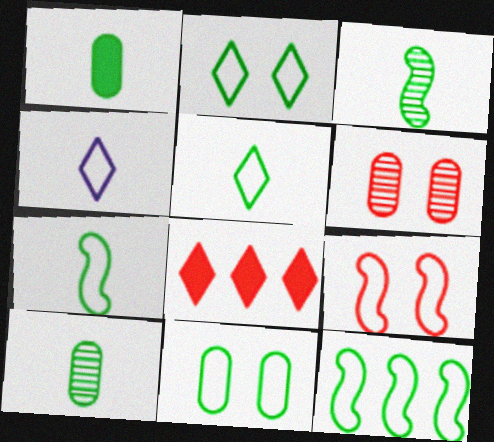[[1, 3, 5], 
[5, 11, 12]]